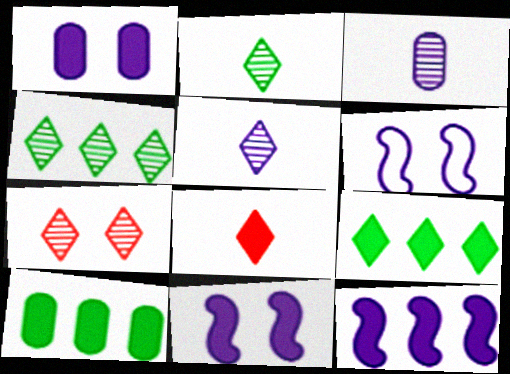[[4, 5, 7], 
[8, 10, 11]]